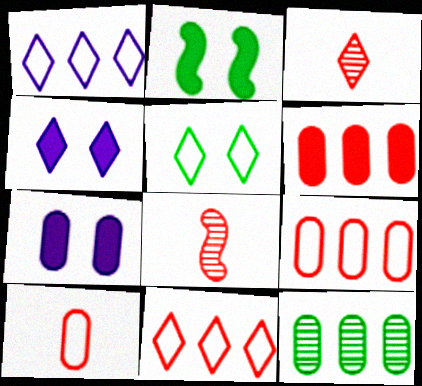[[7, 10, 12]]